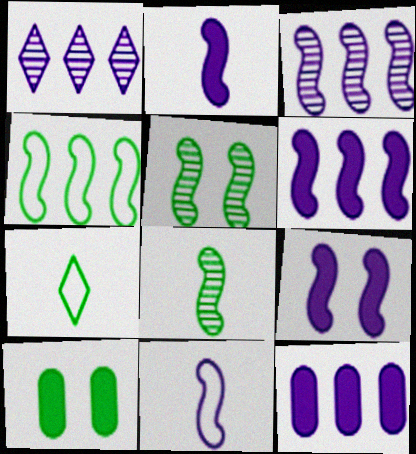[[2, 6, 9], 
[3, 9, 11]]